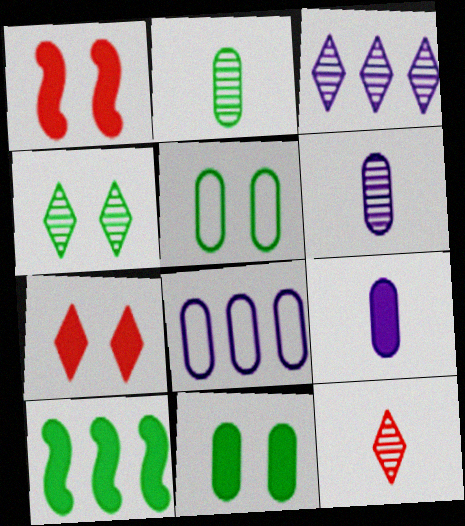[[3, 4, 12], 
[7, 9, 10]]